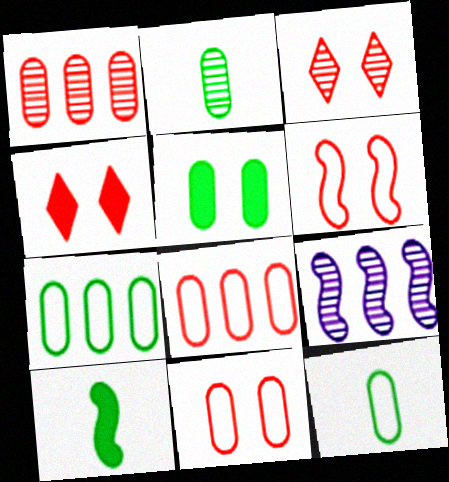[[2, 3, 9], 
[2, 5, 7], 
[4, 9, 12], 
[6, 9, 10]]